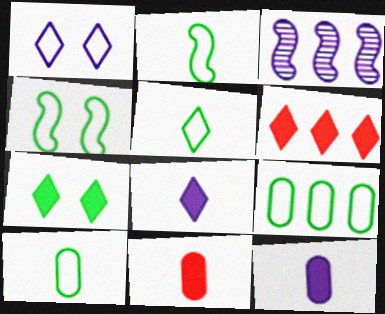[[1, 3, 12], 
[2, 5, 10], 
[3, 6, 9], 
[4, 5, 9], 
[6, 7, 8]]